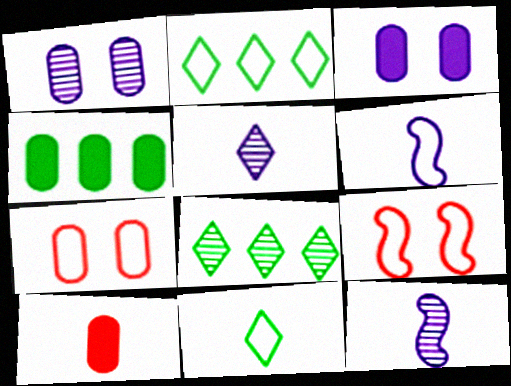[[2, 6, 7], 
[3, 4, 10], 
[4, 5, 9], 
[10, 11, 12]]